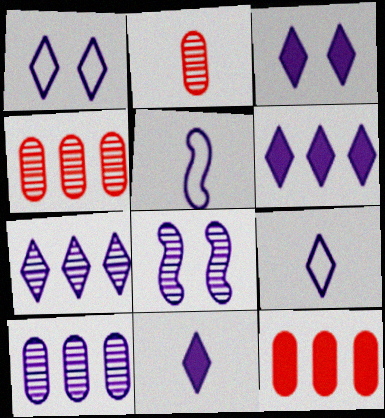[[1, 7, 11], 
[3, 5, 10], 
[3, 6, 11], 
[3, 7, 9]]